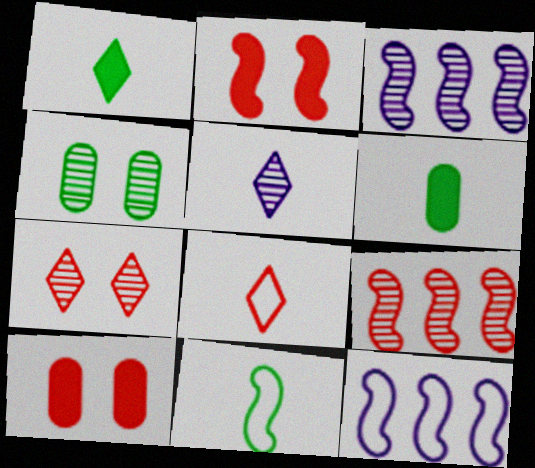[[1, 5, 8], 
[2, 3, 11], 
[4, 5, 9], 
[6, 7, 12], 
[8, 9, 10]]